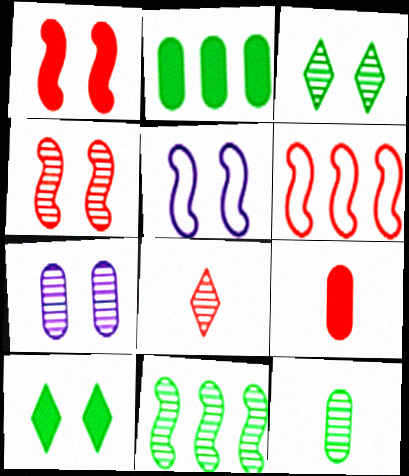[[2, 5, 8], 
[3, 4, 7], 
[3, 11, 12], 
[7, 8, 11]]